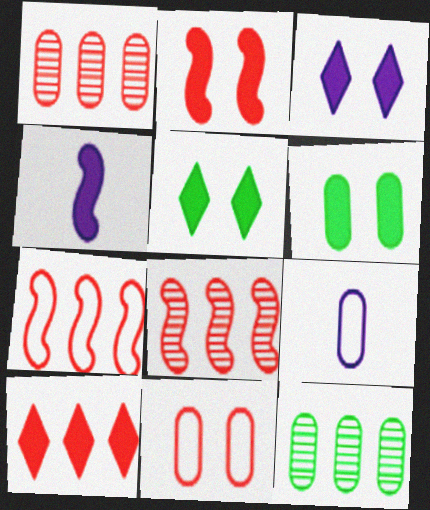[[1, 6, 9], 
[1, 7, 10], 
[2, 3, 6], 
[4, 6, 10], 
[5, 8, 9]]